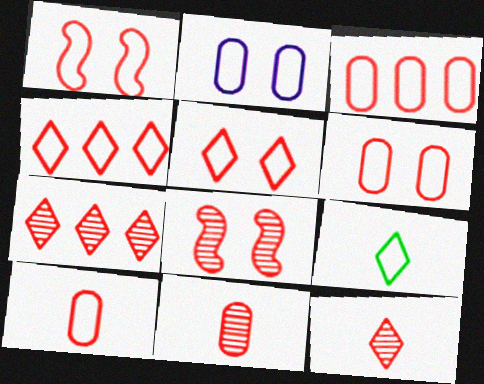[[1, 4, 10], 
[1, 5, 6], 
[3, 6, 10], 
[7, 8, 11]]